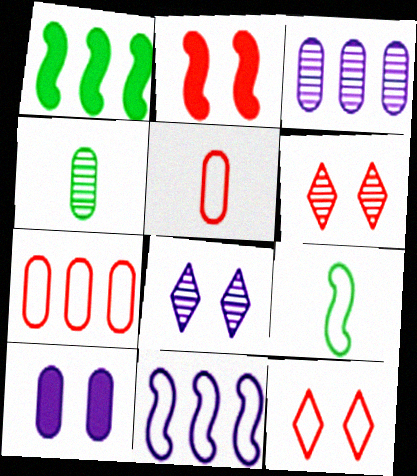[[1, 5, 8], 
[4, 7, 10]]